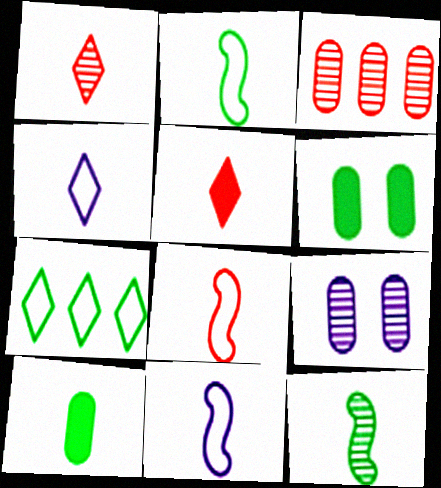[[1, 10, 11], 
[2, 8, 11], 
[6, 7, 12]]